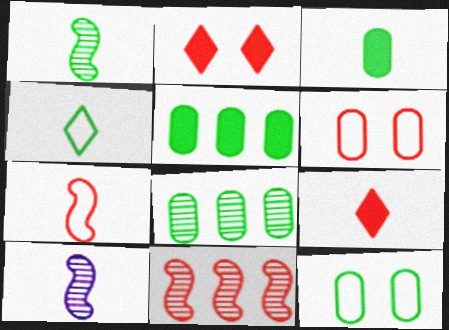[[1, 3, 4], 
[3, 8, 12], 
[6, 9, 11]]